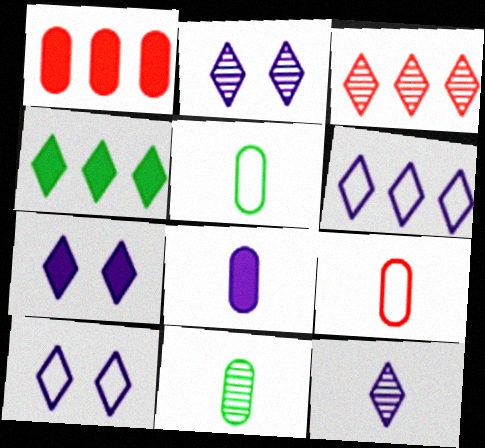[[2, 7, 10], 
[3, 4, 6], 
[6, 7, 12], 
[8, 9, 11]]